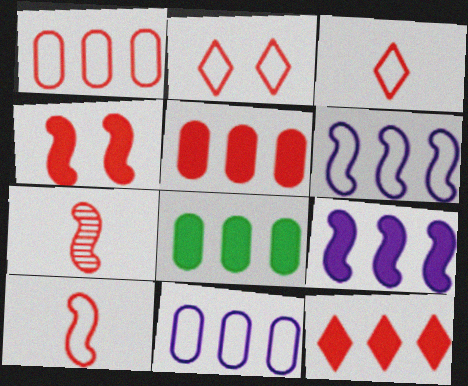[[1, 2, 10], 
[2, 5, 7], 
[8, 9, 12]]